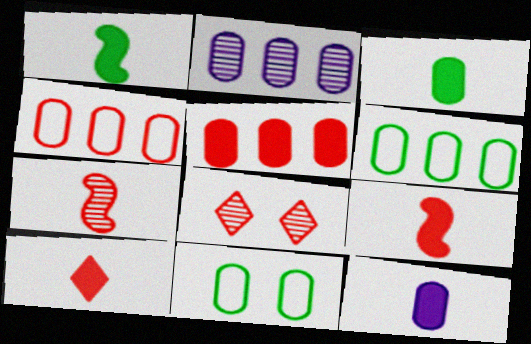[[1, 10, 12], 
[2, 5, 6], 
[4, 8, 9]]